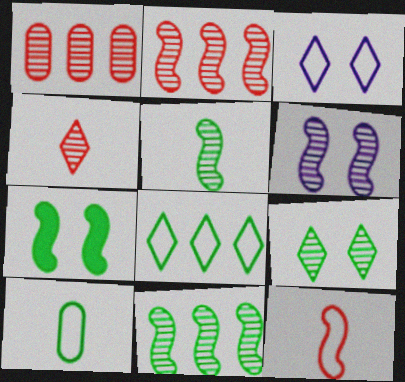[[2, 5, 6]]